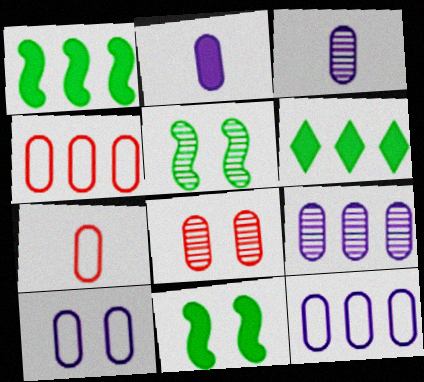[[2, 9, 10]]